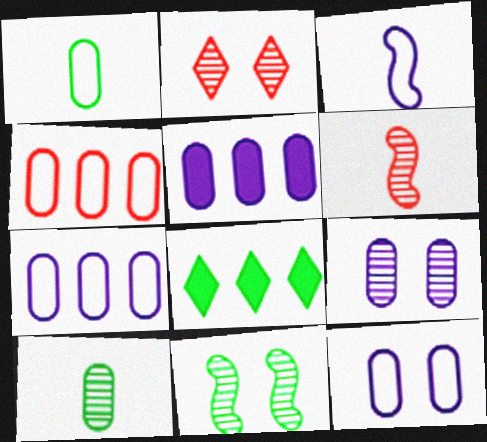[[1, 4, 12], 
[1, 8, 11], 
[2, 9, 11], 
[6, 8, 12]]